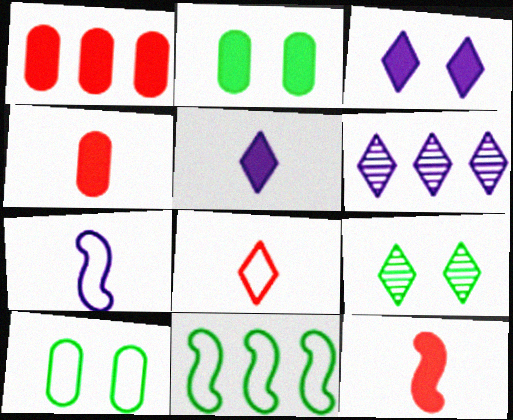[[1, 6, 11], 
[1, 7, 9], 
[6, 10, 12]]